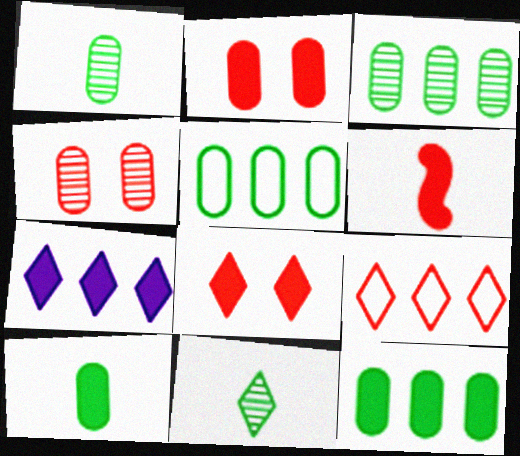[[3, 5, 12], 
[4, 6, 9]]